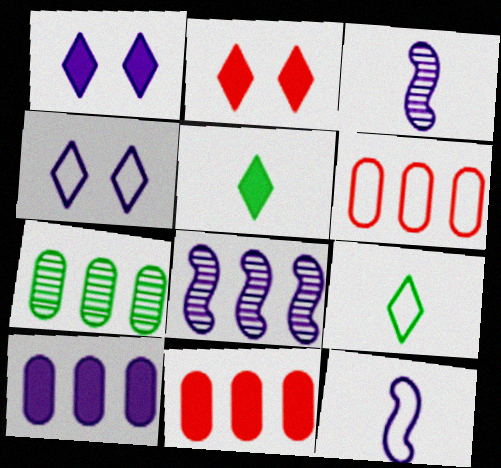[[2, 7, 12], 
[3, 4, 10], 
[6, 7, 10]]